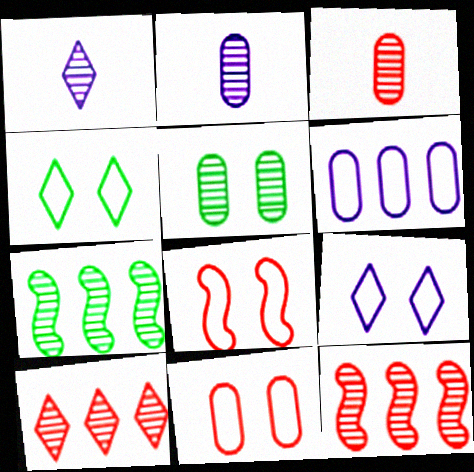[[1, 5, 12]]